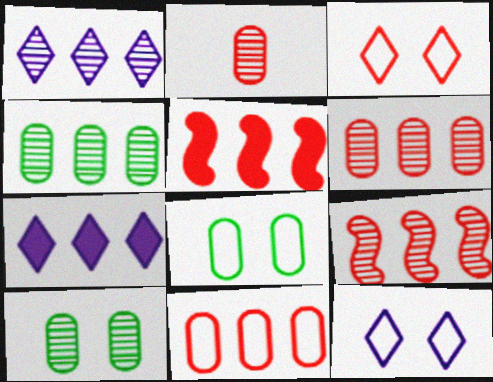[[1, 4, 9], 
[2, 3, 5]]